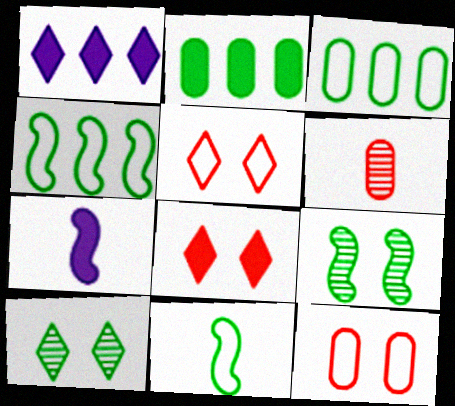[[2, 7, 8], 
[2, 10, 11]]